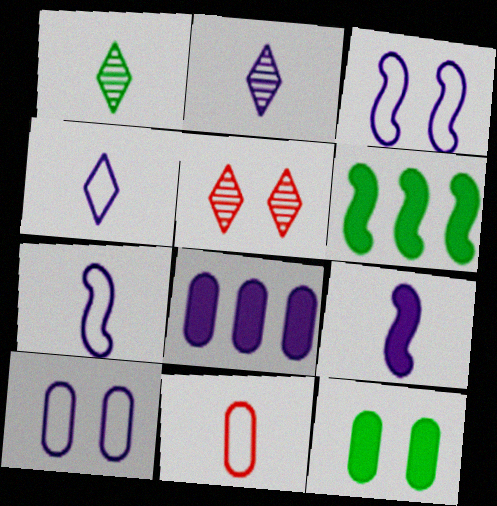[[1, 9, 11], 
[2, 3, 8], 
[3, 5, 12]]